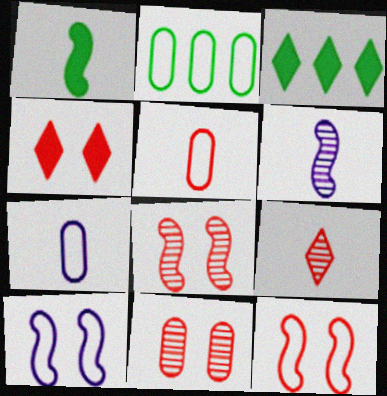[[1, 7, 9], 
[2, 4, 6], 
[3, 7, 8], 
[4, 11, 12]]